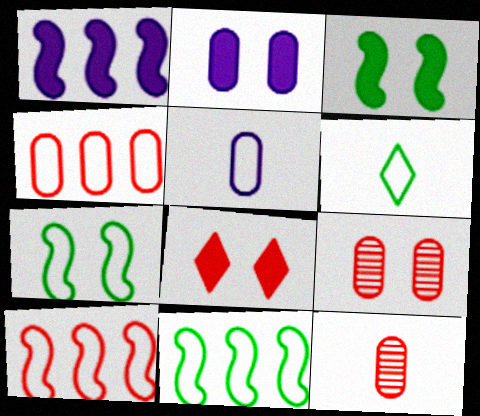[[1, 6, 9], 
[2, 3, 8], 
[8, 10, 12]]